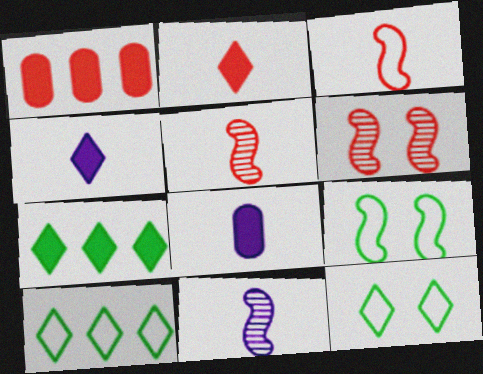[[1, 11, 12], 
[6, 8, 10]]